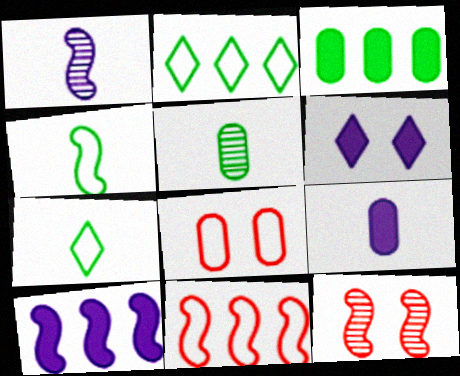[[2, 9, 12], 
[4, 10, 12], 
[5, 6, 11], 
[6, 9, 10]]